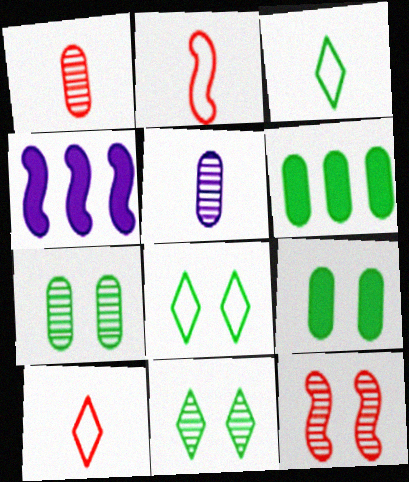[[1, 4, 8], 
[4, 7, 10]]